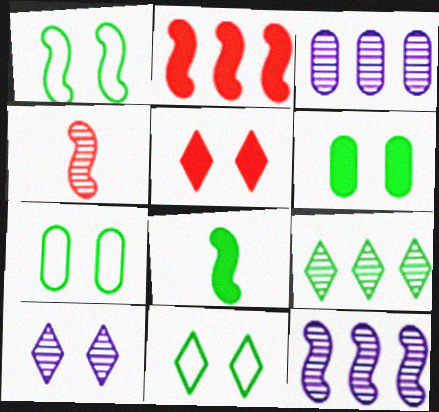[[1, 7, 11], 
[5, 10, 11], 
[7, 8, 9]]